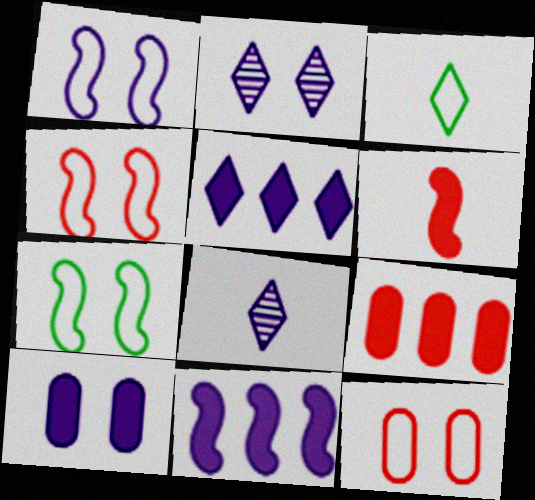[[1, 2, 10], 
[1, 4, 7], 
[7, 8, 9]]